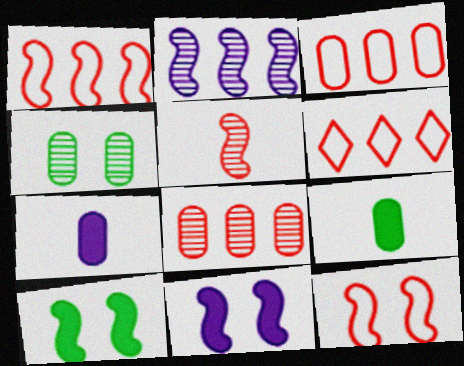[[1, 3, 6], 
[3, 4, 7]]